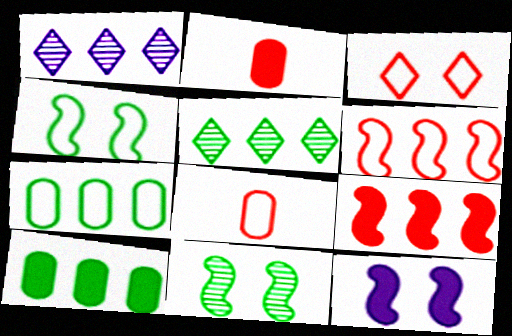[[1, 2, 4], 
[1, 6, 10], 
[1, 7, 9], 
[3, 6, 8], 
[5, 8, 12]]